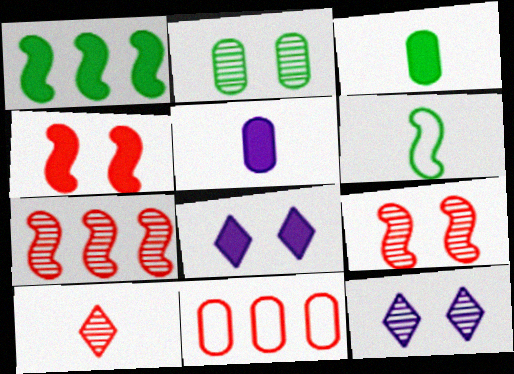[[2, 5, 11], 
[2, 9, 12], 
[4, 10, 11], 
[5, 6, 10]]